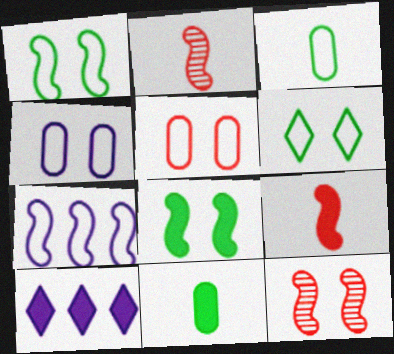[[2, 7, 8], 
[3, 10, 12]]